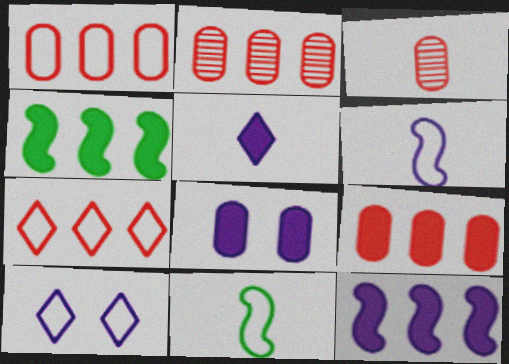[[1, 2, 9], 
[1, 10, 11], 
[3, 4, 10], 
[3, 5, 11], 
[5, 8, 12]]